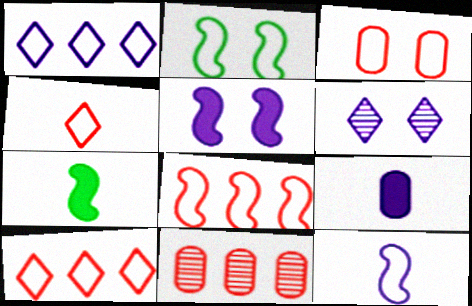[[2, 8, 12], 
[3, 4, 8]]